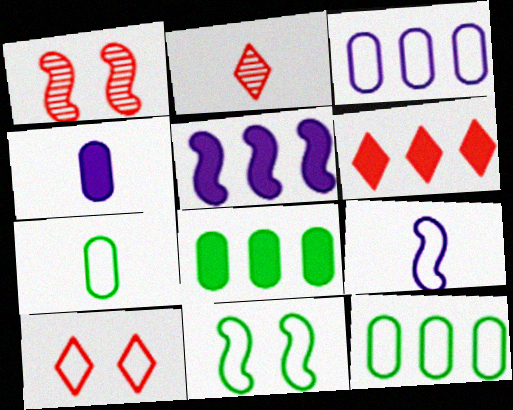[[2, 6, 10], 
[5, 6, 8], 
[9, 10, 12]]